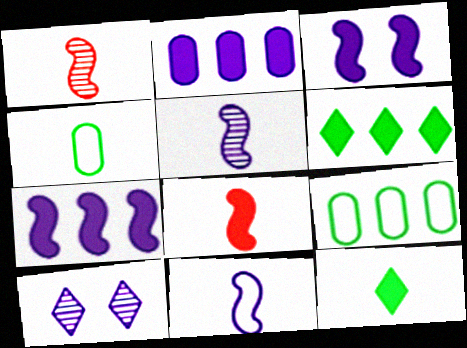[[2, 10, 11], 
[8, 9, 10]]